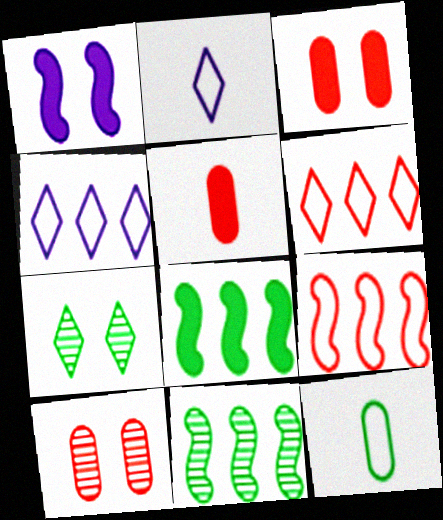[[2, 3, 11], 
[2, 8, 10], 
[7, 8, 12]]